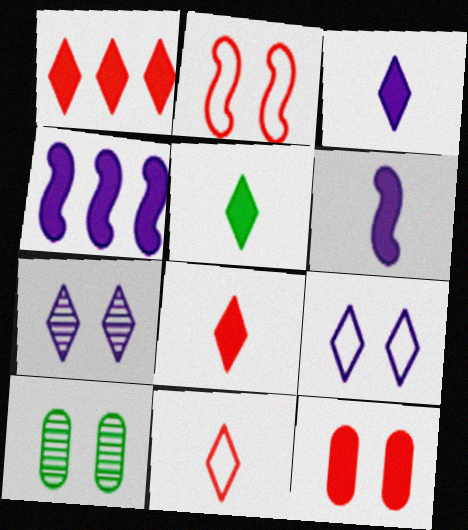[[3, 5, 8], 
[4, 5, 12], 
[4, 10, 11]]